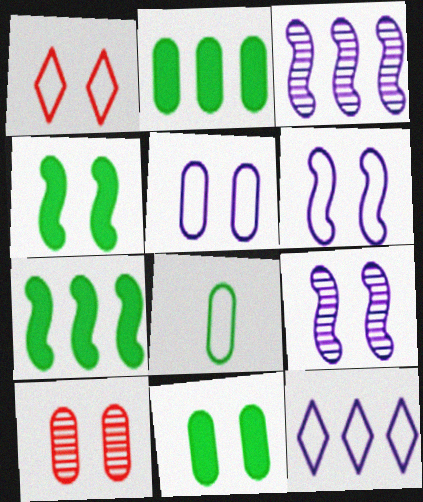[[1, 9, 11], 
[5, 10, 11]]